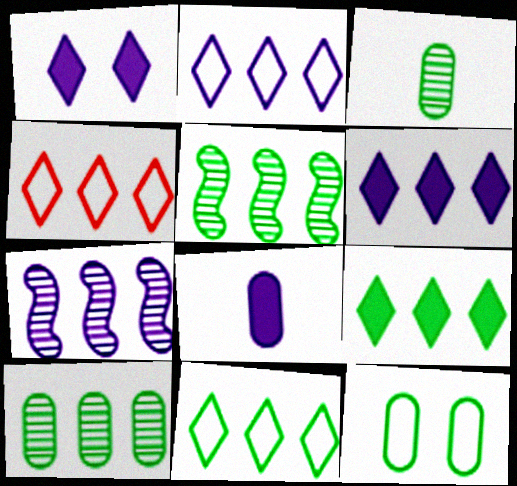[[2, 4, 11]]